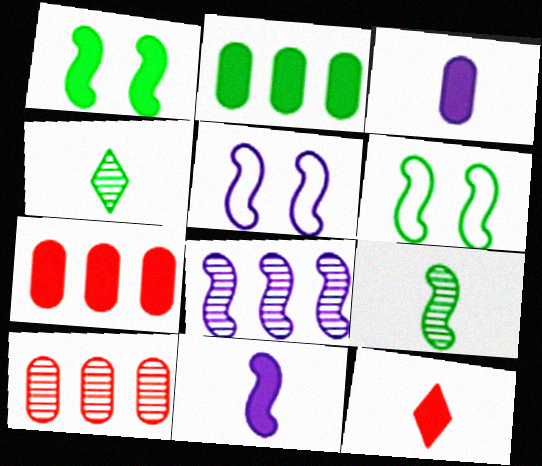[[2, 4, 6], 
[4, 5, 7], 
[5, 8, 11]]